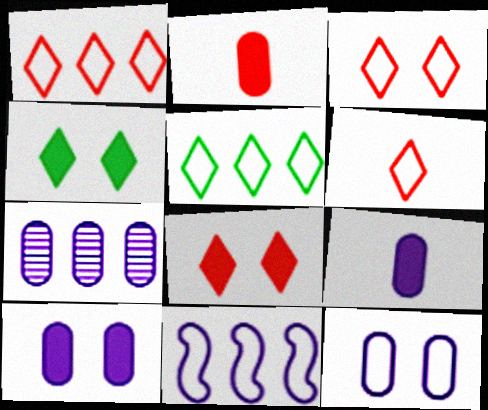[[1, 3, 6], 
[7, 9, 12]]